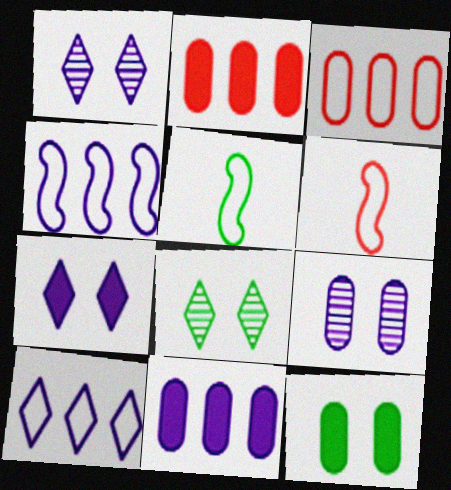[[1, 2, 5], 
[6, 8, 11]]